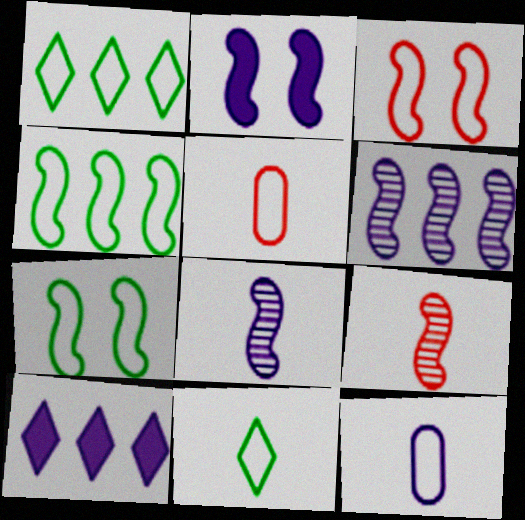[[1, 3, 12], 
[2, 4, 9]]